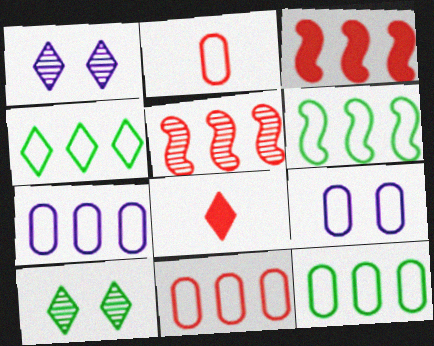[[1, 4, 8], 
[2, 9, 12], 
[4, 6, 12], 
[7, 11, 12]]